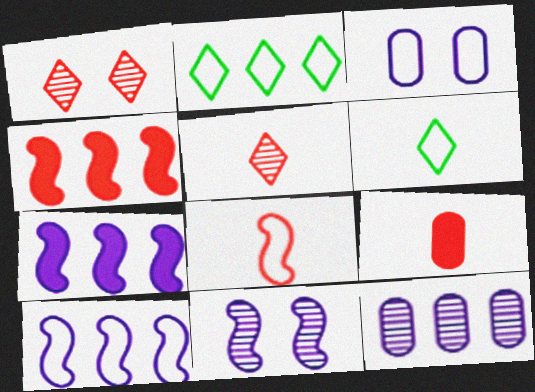[[2, 3, 8], 
[2, 4, 12], 
[2, 9, 11], 
[5, 8, 9]]